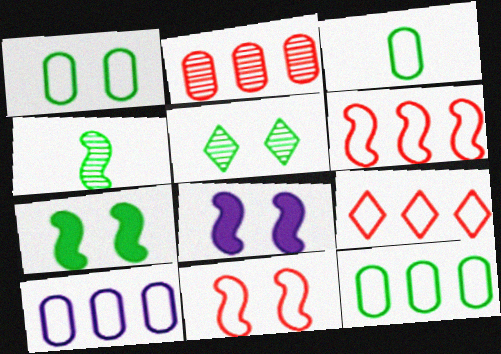[[1, 3, 12], 
[1, 5, 7], 
[4, 6, 8]]